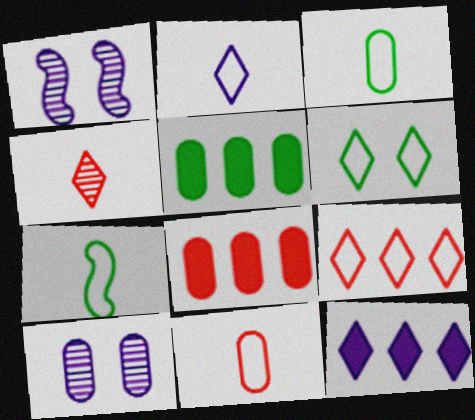[[2, 6, 9], 
[2, 7, 11], 
[3, 8, 10], 
[4, 6, 12], 
[5, 10, 11]]